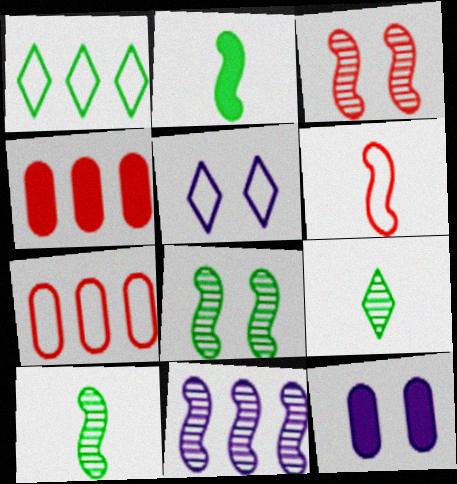[[1, 4, 11], 
[3, 10, 11], 
[4, 5, 10]]